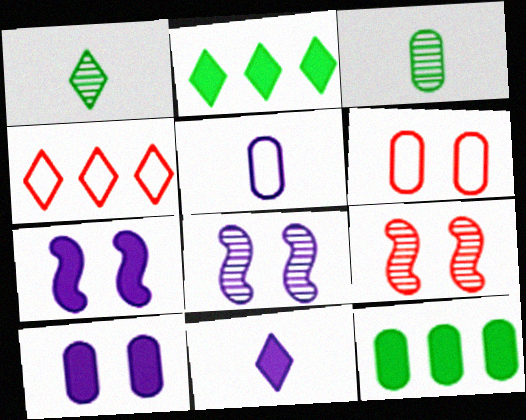[[2, 5, 9], 
[3, 4, 7]]